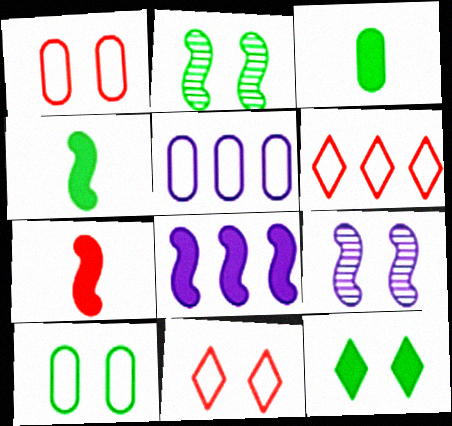[[1, 9, 12], 
[2, 10, 12], 
[3, 6, 9]]